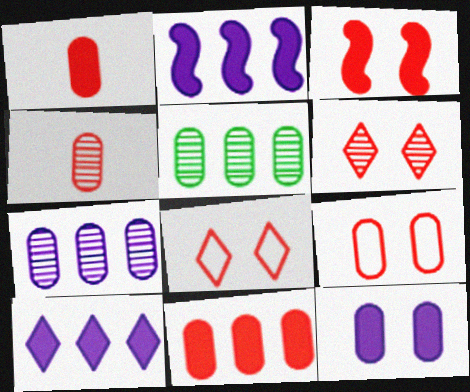[[3, 6, 9], 
[4, 9, 11]]